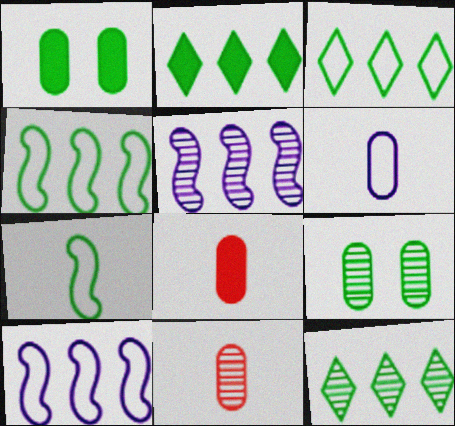[[1, 7, 12], 
[2, 3, 12], 
[2, 7, 9]]